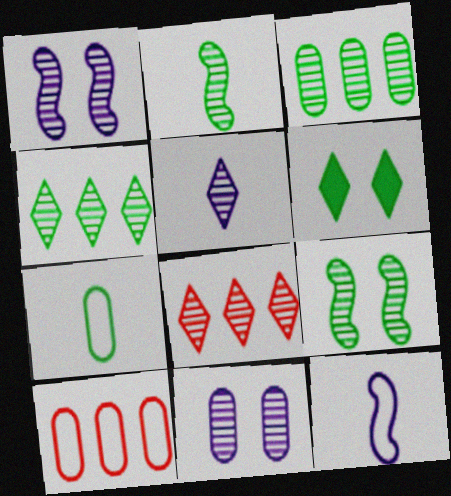[[2, 8, 11]]